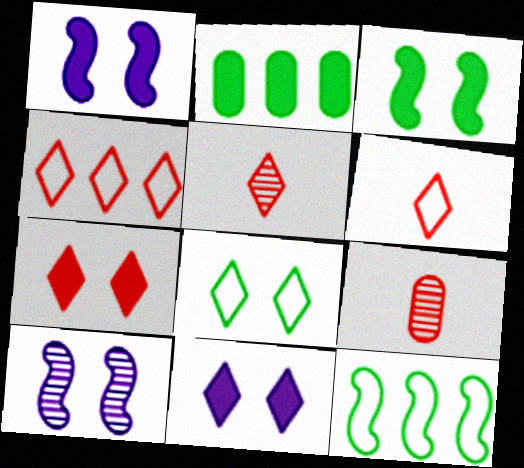[[2, 6, 10], 
[4, 5, 7], 
[9, 11, 12]]